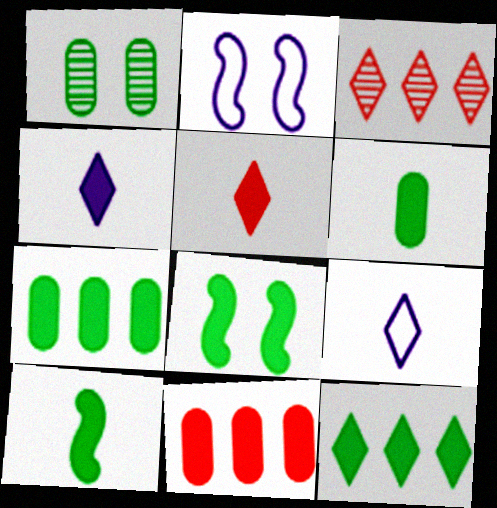[[2, 3, 6], 
[4, 8, 11], 
[6, 8, 12]]